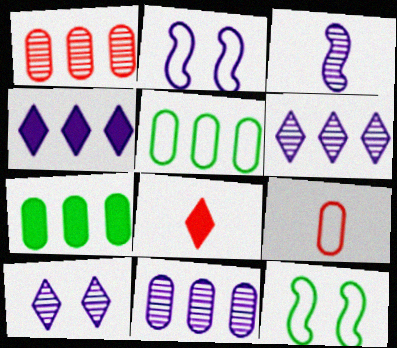[[3, 10, 11], 
[8, 11, 12]]